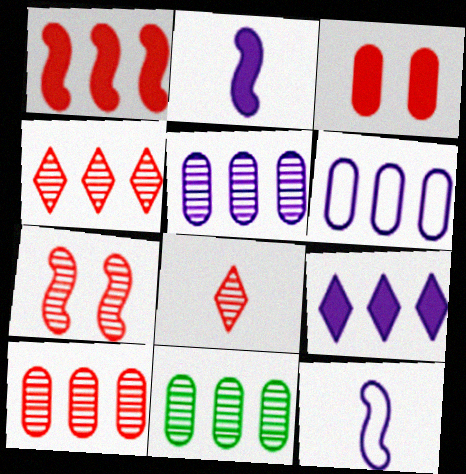[[5, 10, 11], 
[7, 8, 10]]